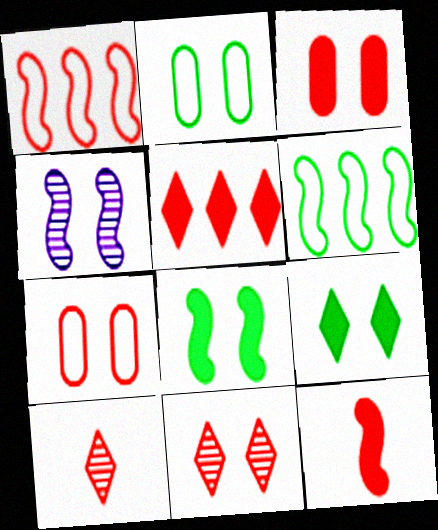[[1, 3, 10], 
[3, 5, 12], 
[4, 6, 12], 
[4, 7, 9]]